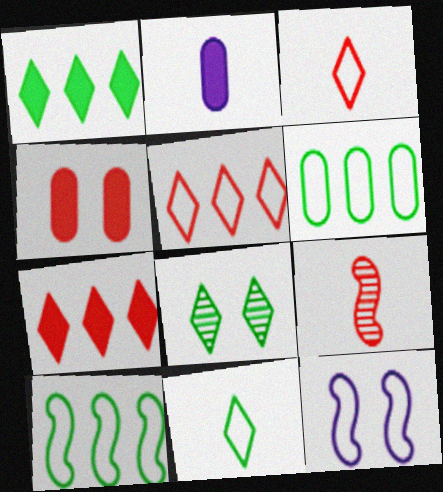[[1, 8, 11], 
[2, 9, 11], 
[3, 6, 12], 
[4, 5, 9], 
[4, 8, 12]]